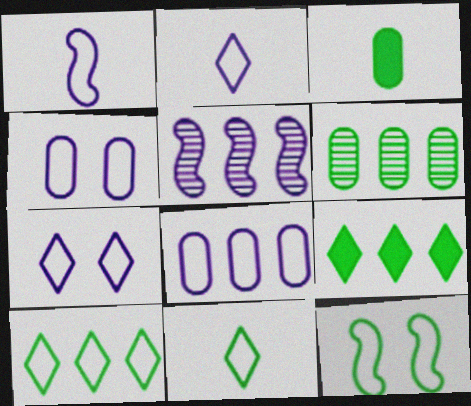[[1, 7, 8]]